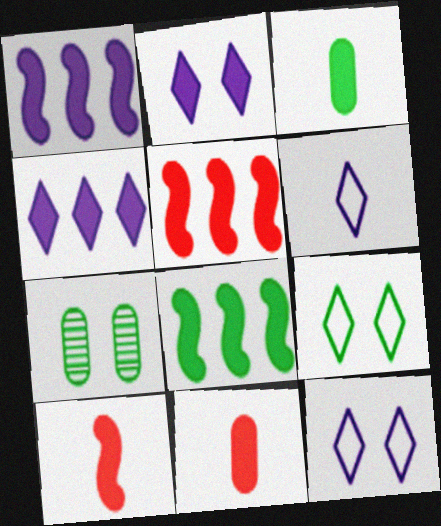[[1, 5, 8], 
[2, 3, 5], 
[2, 8, 11], 
[5, 6, 7]]